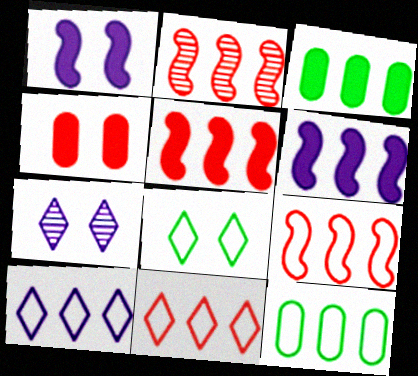[[2, 3, 10], 
[2, 5, 9], 
[9, 10, 12]]